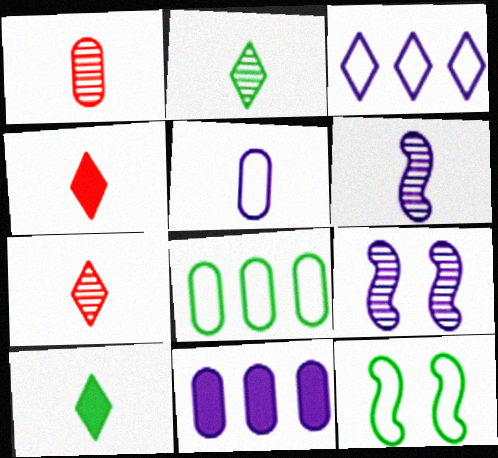[[1, 2, 6], 
[4, 8, 9], 
[7, 11, 12]]